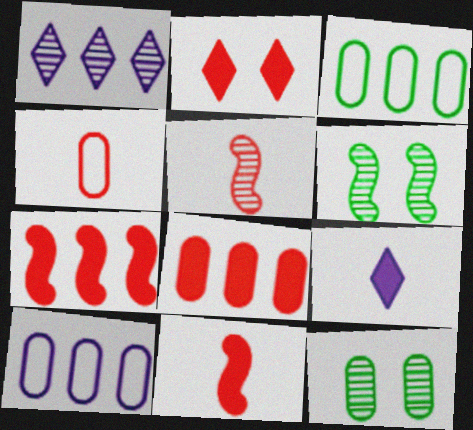[[1, 3, 7], 
[1, 5, 12], 
[2, 8, 11]]